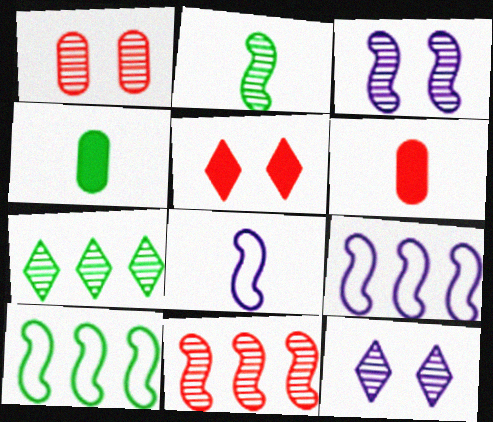[[2, 3, 11], 
[6, 10, 12]]